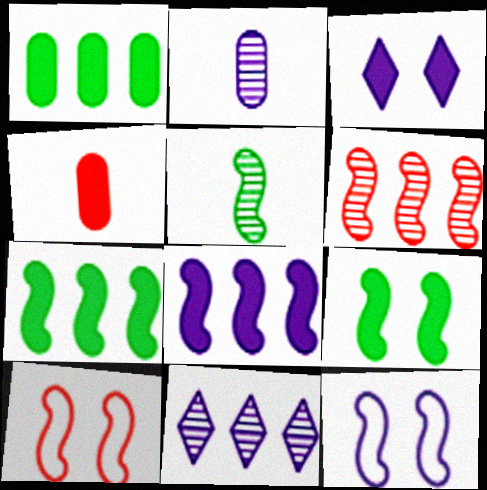[[3, 4, 7], 
[5, 8, 10]]